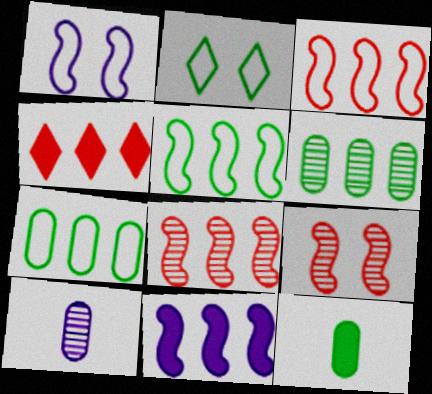[[5, 8, 11]]